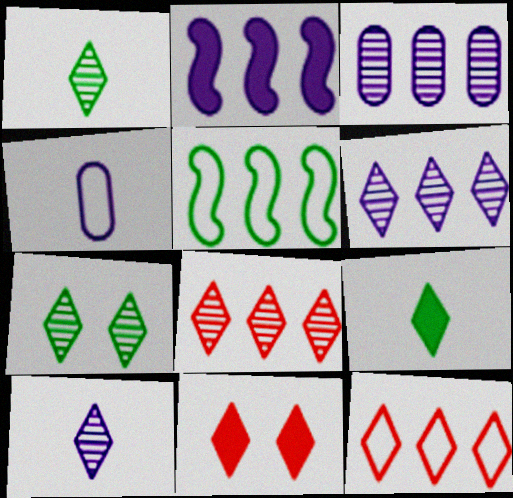[[7, 8, 10]]